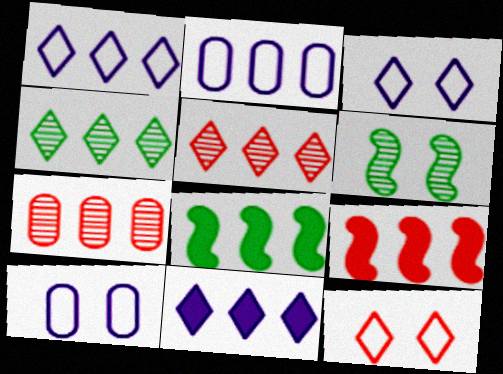[[1, 7, 8], 
[2, 4, 9], 
[2, 5, 8]]